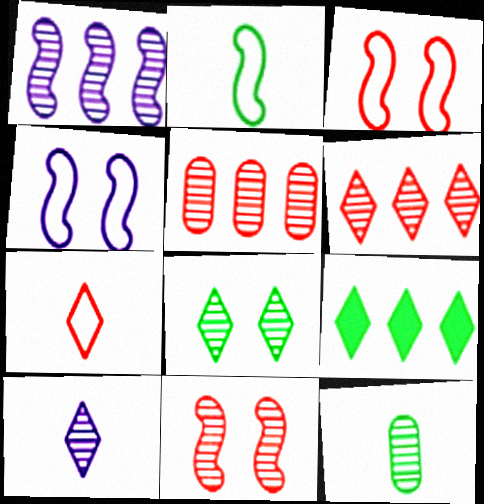[[6, 8, 10]]